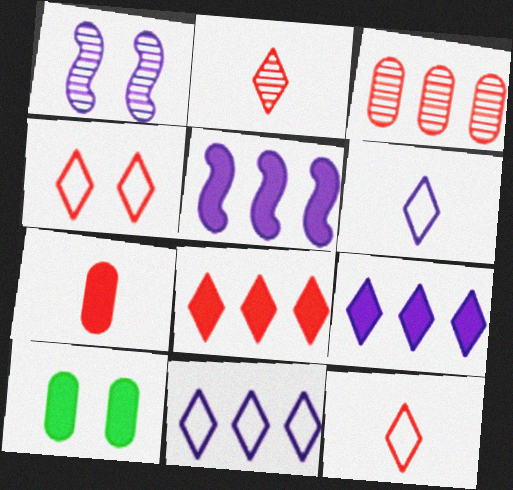[[1, 4, 10], 
[2, 4, 8]]